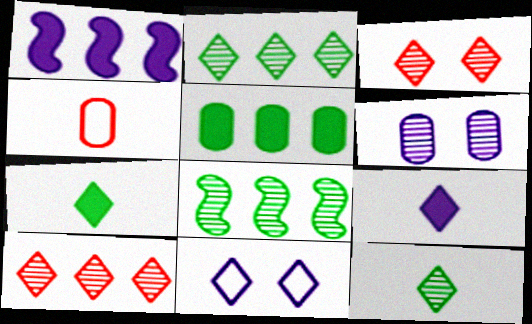[[4, 5, 6], 
[7, 10, 11]]